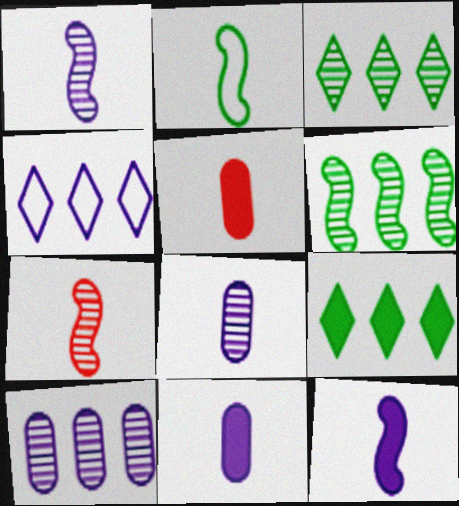[[2, 7, 12]]